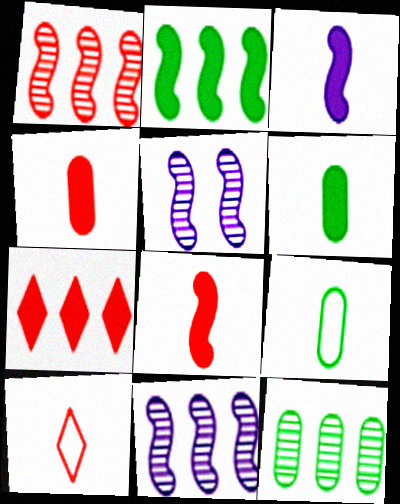[[5, 7, 9]]